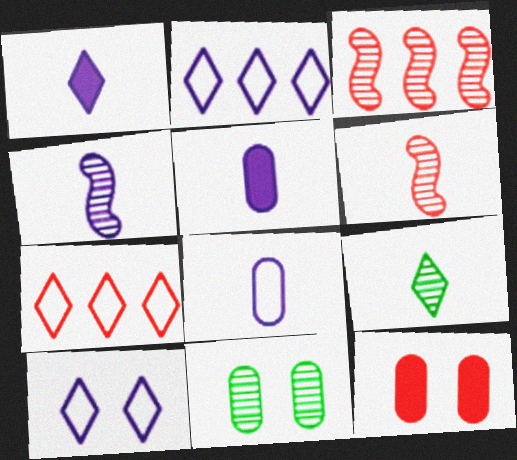[[1, 4, 8], 
[6, 7, 12]]